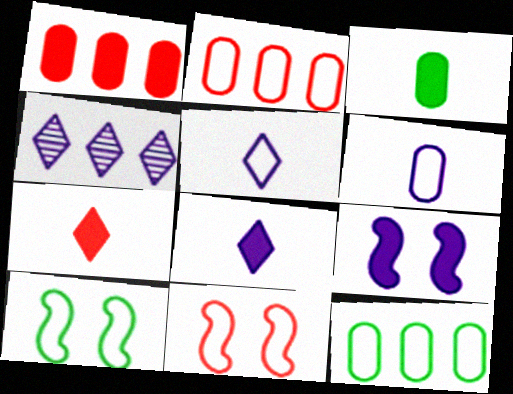[[2, 5, 10], 
[3, 4, 11], 
[4, 6, 9], 
[5, 11, 12]]